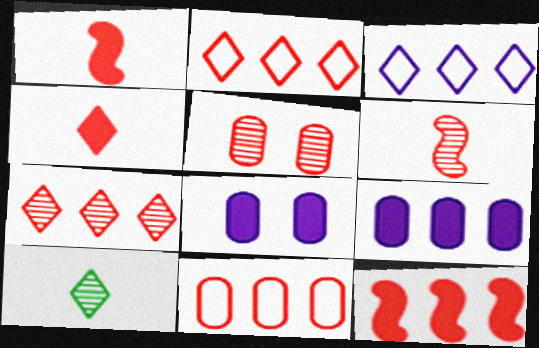[[1, 2, 5], 
[5, 6, 7], 
[7, 11, 12]]